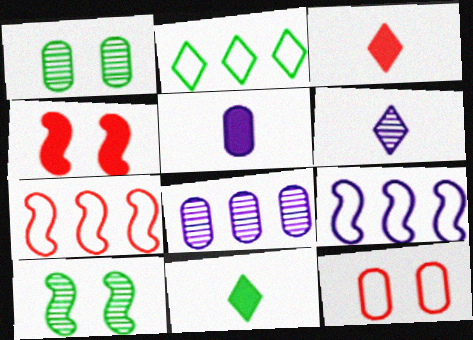[[1, 3, 9]]